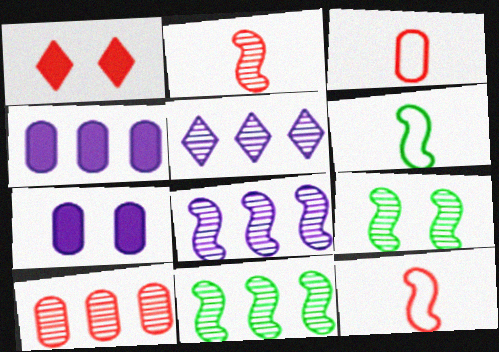[[1, 10, 12], 
[2, 8, 9], 
[5, 10, 11]]